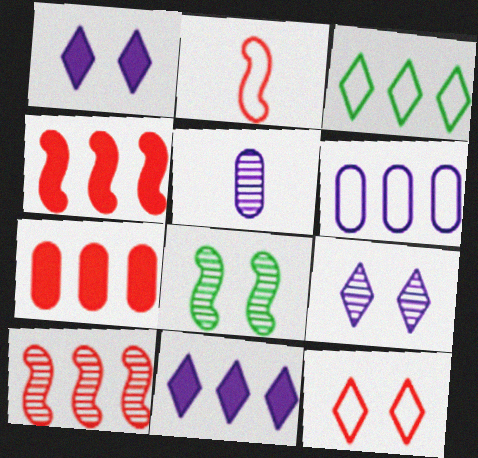[]